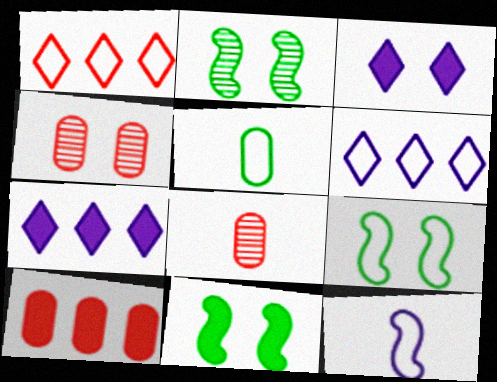[[2, 9, 11], 
[3, 4, 9], 
[6, 8, 11], 
[7, 8, 9]]